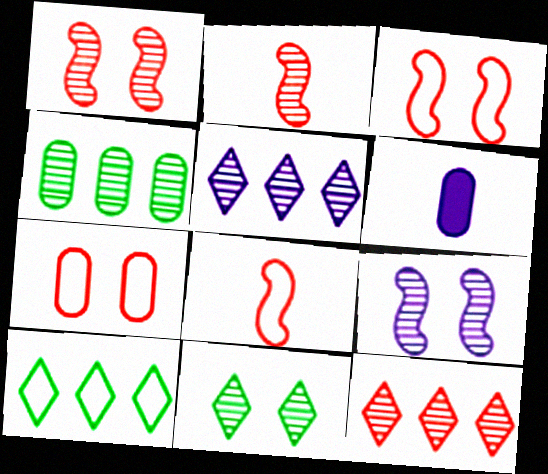[[1, 6, 10], 
[4, 6, 7]]